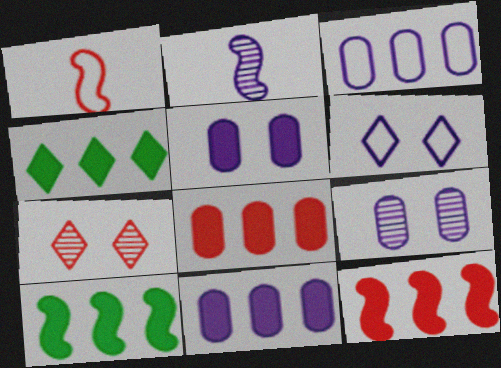[[1, 4, 9], 
[1, 7, 8], 
[2, 6, 11], 
[4, 11, 12]]